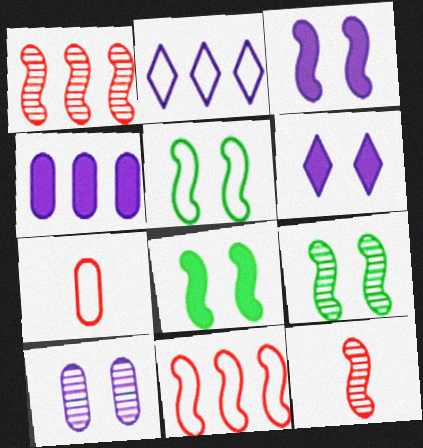[[2, 5, 7], 
[5, 8, 9]]